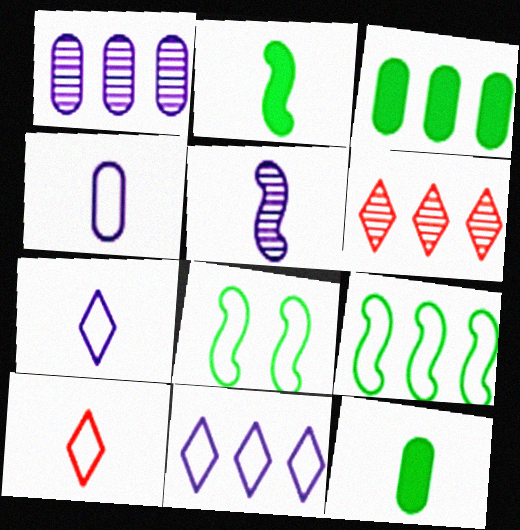[[5, 10, 12]]